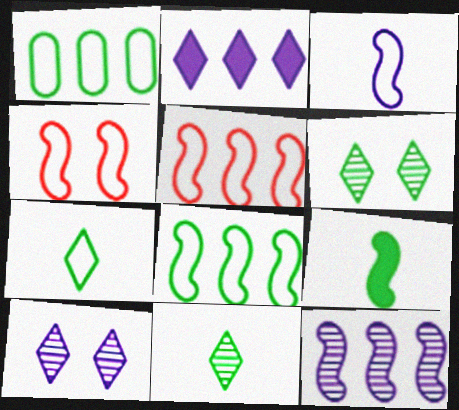[[1, 6, 9], 
[3, 4, 8], 
[4, 9, 12]]